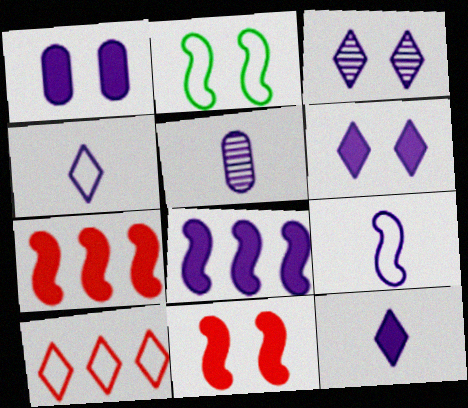[[1, 8, 12], 
[5, 9, 12]]